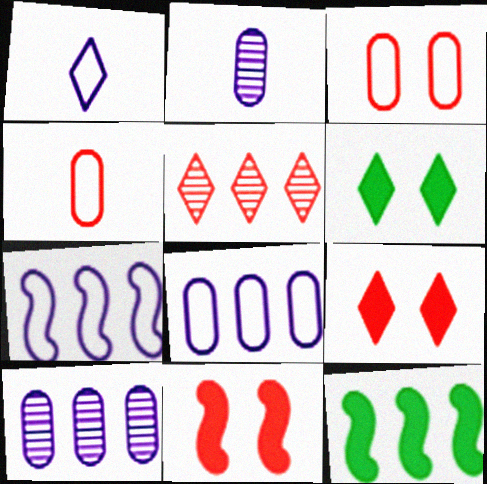[[1, 5, 6], 
[4, 5, 11], 
[5, 8, 12]]